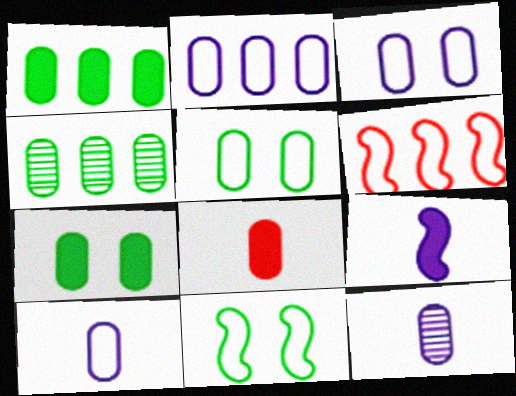[[2, 3, 10], 
[3, 4, 8]]